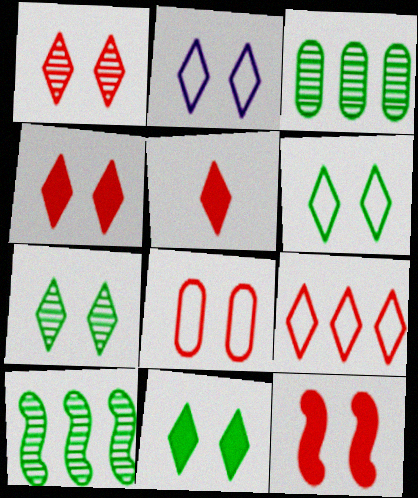[[1, 2, 11], 
[1, 5, 9], 
[1, 8, 12], 
[2, 4, 7], 
[6, 7, 11]]